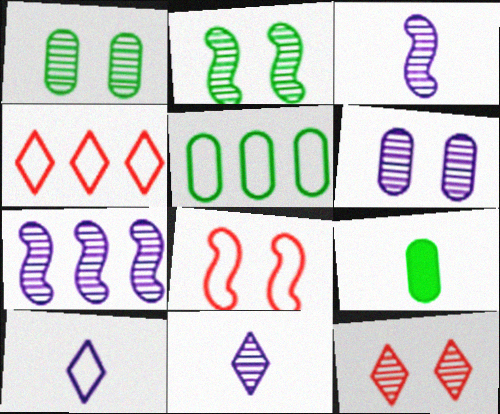[[1, 5, 9], 
[2, 6, 12], 
[5, 8, 10], 
[6, 7, 11]]